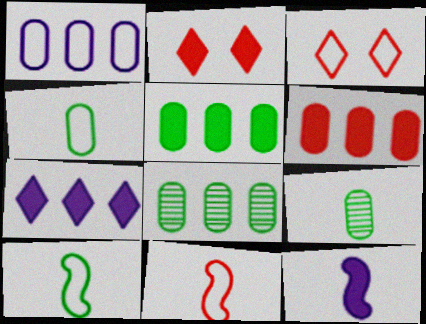[[1, 3, 10], 
[1, 6, 8], 
[2, 5, 12], 
[3, 8, 12]]